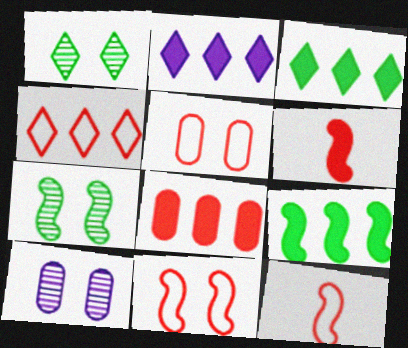[[2, 8, 9], 
[3, 10, 12], 
[4, 5, 12]]